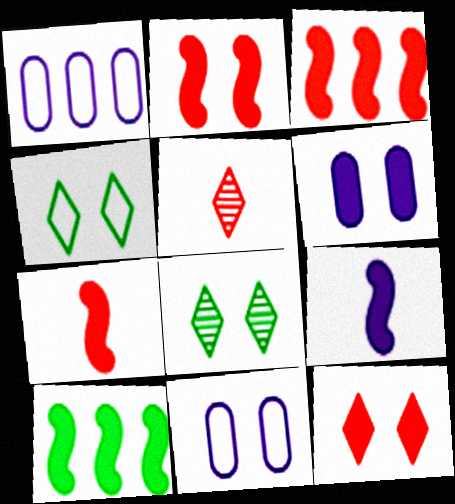[[1, 7, 8], 
[2, 3, 7], 
[2, 8, 11], 
[2, 9, 10], 
[5, 10, 11]]